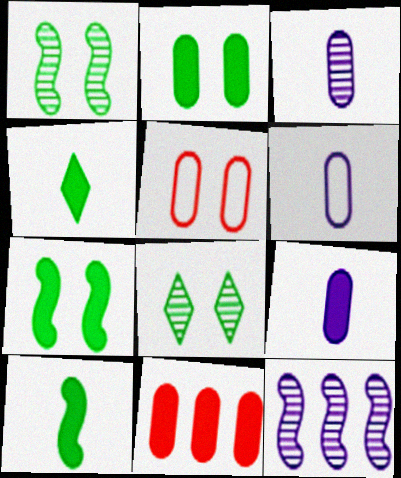[[2, 9, 11], 
[3, 6, 9], 
[4, 5, 12]]